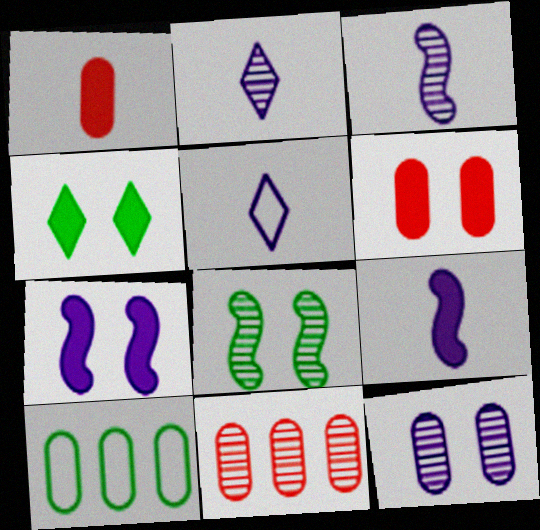[[1, 10, 12], 
[2, 8, 11], 
[4, 6, 7]]